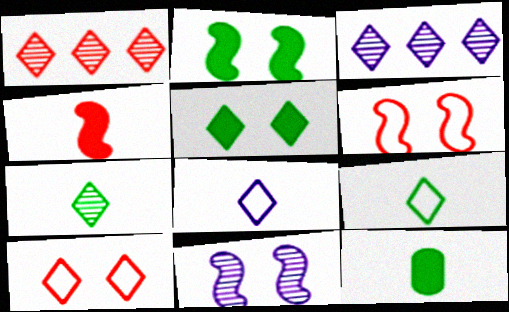[[1, 5, 8], 
[2, 6, 11], 
[3, 6, 12]]